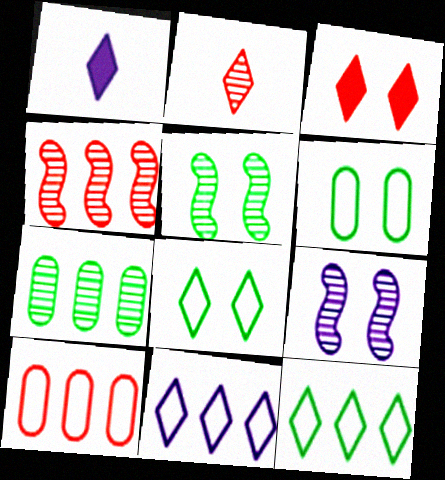[[1, 4, 6], 
[1, 5, 10], 
[2, 7, 9], 
[3, 6, 9]]